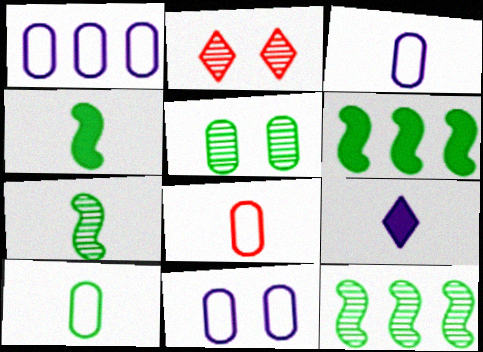[[1, 2, 4], 
[1, 3, 11], 
[2, 3, 6], 
[3, 8, 10], 
[7, 8, 9]]